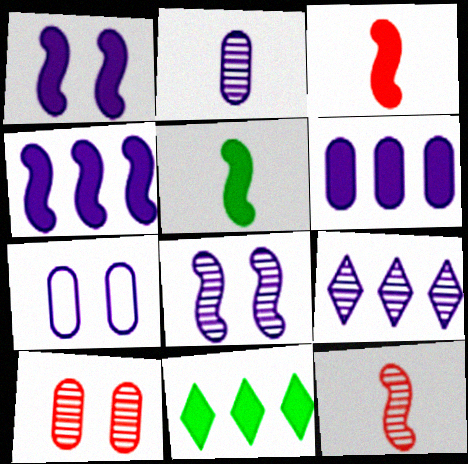[[2, 6, 7], 
[2, 8, 9], 
[7, 11, 12]]